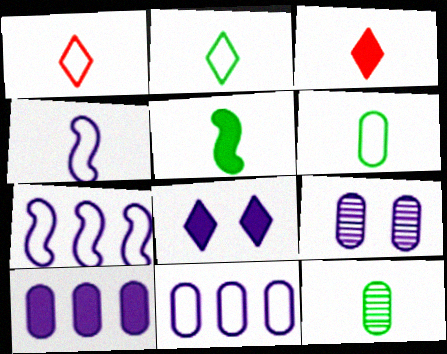[[1, 4, 6], 
[2, 5, 12], 
[3, 4, 12]]